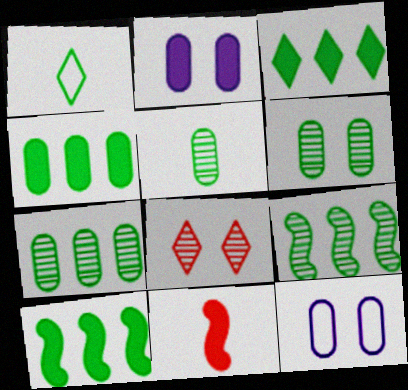[[1, 6, 10], 
[2, 3, 11], 
[3, 4, 10], 
[5, 6, 7]]